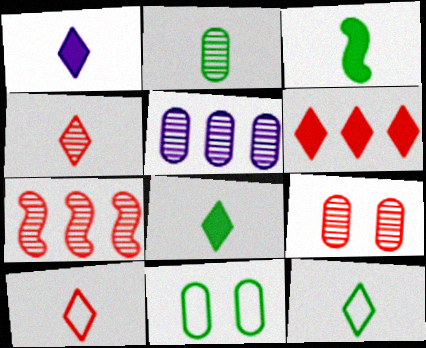[[1, 4, 12], 
[1, 7, 11], 
[2, 3, 12], 
[2, 5, 9], 
[4, 7, 9]]